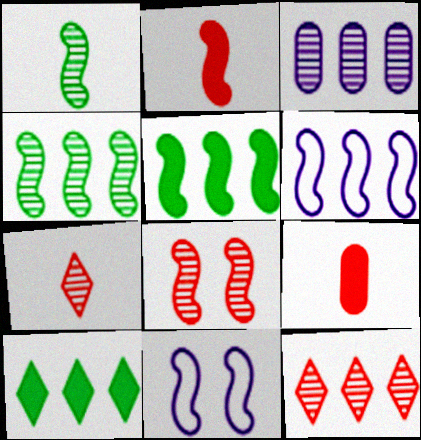[[2, 4, 11], 
[3, 4, 12]]